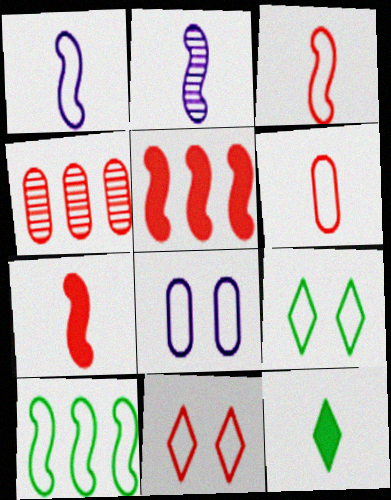[[2, 6, 12], 
[4, 7, 11]]